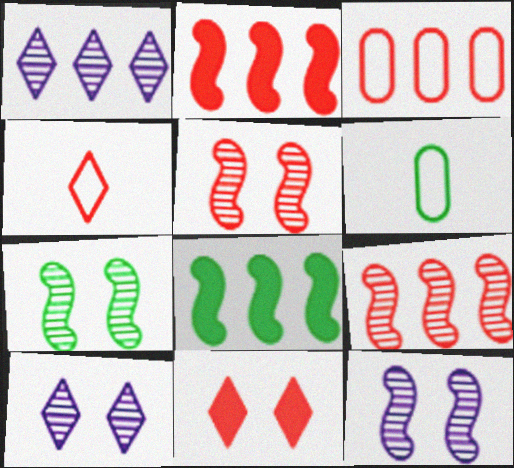[[1, 3, 8], 
[2, 6, 10], 
[5, 7, 12]]